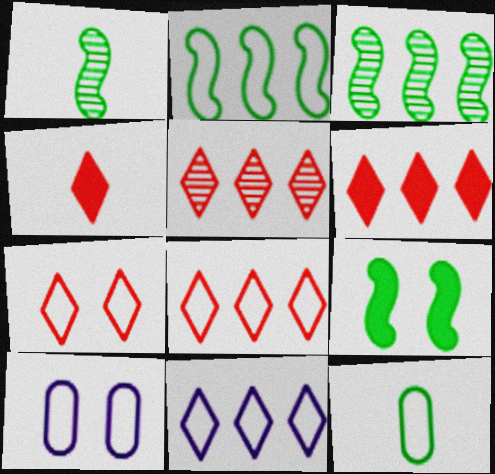[[1, 2, 9], 
[1, 6, 10], 
[3, 4, 10], 
[4, 5, 7], 
[5, 6, 8]]